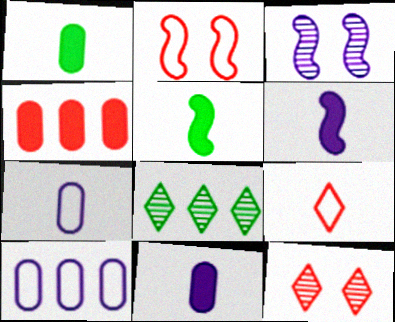[[2, 8, 11], 
[5, 10, 12]]